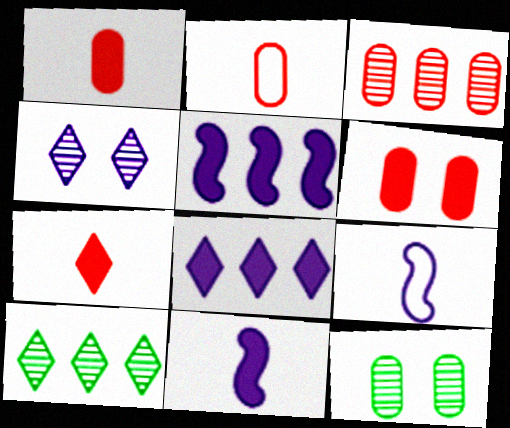[[2, 3, 6], 
[6, 9, 10]]